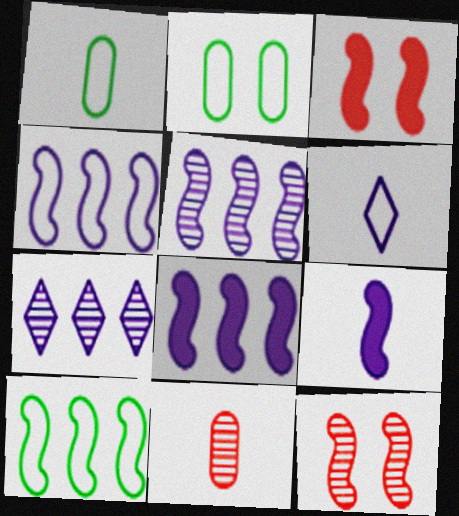[[1, 3, 7], 
[4, 5, 8], 
[9, 10, 12]]